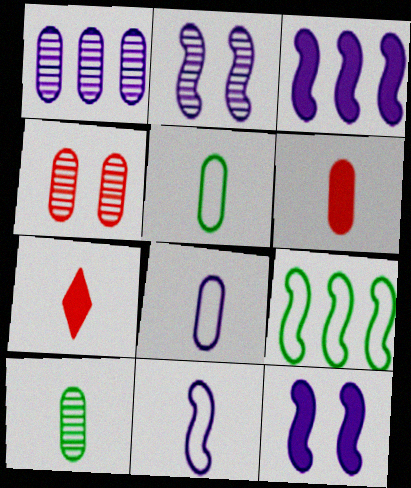[[1, 4, 10], 
[2, 3, 11], 
[6, 8, 10], 
[7, 10, 11]]